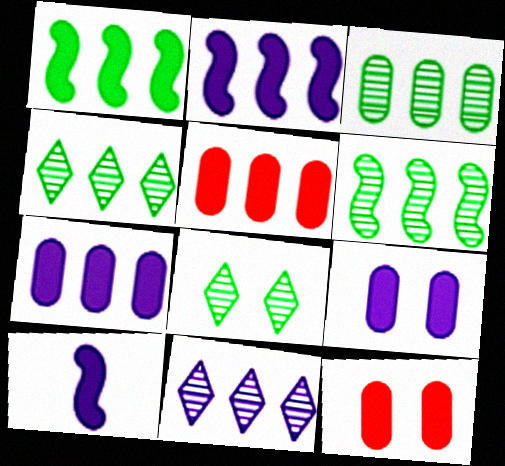[[3, 4, 6]]